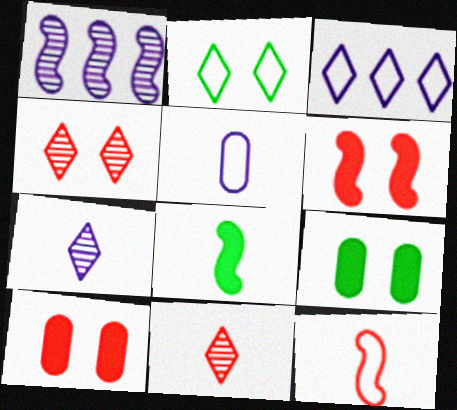[[5, 8, 11]]